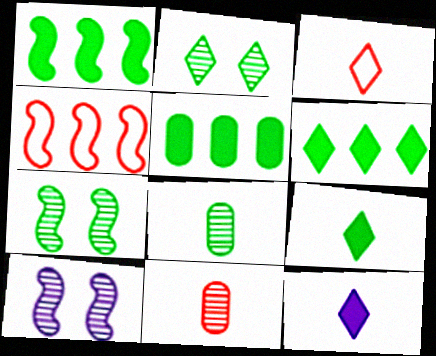[[1, 5, 6], 
[3, 5, 10]]